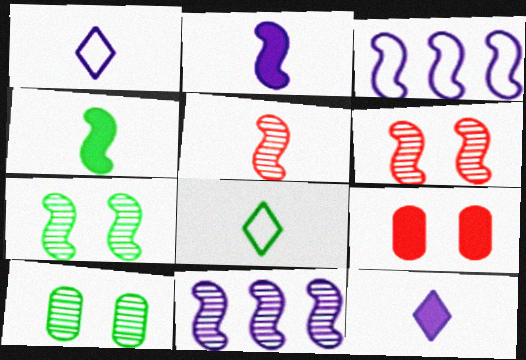[[3, 4, 6], 
[5, 7, 11], 
[8, 9, 11]]